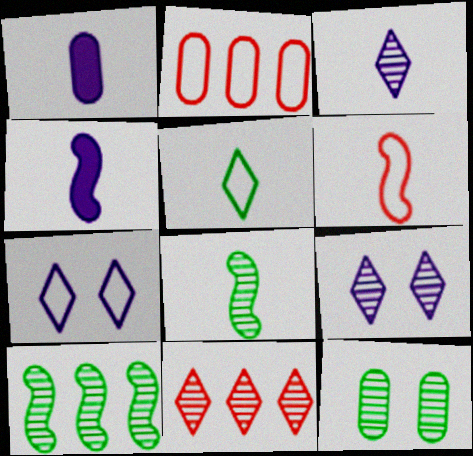[[1, 2, 12], 
[4, 6, 8]]